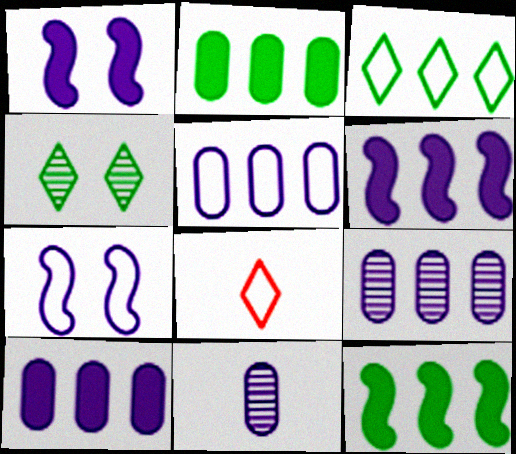[[5, 9, 10]]